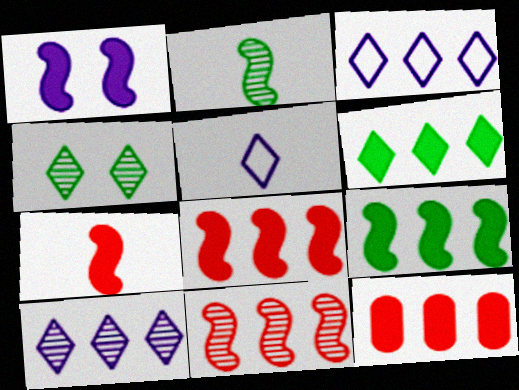[[1, 7, 9]]